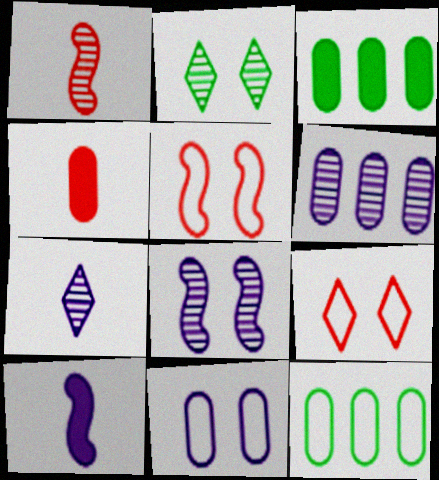[[1, 2, 6], 
[3, 5, 7], 
[6, 7, 8]]